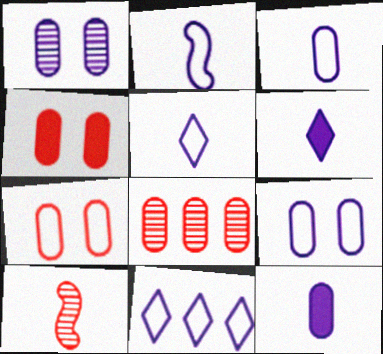[[2, 3, 5], 
[2, 9, 11]]